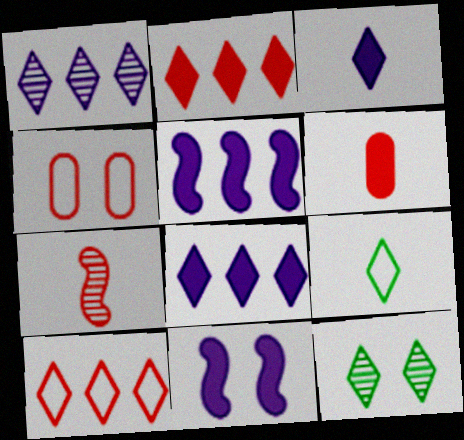[[2, 4, 7], 
[3, 10, 12], 
[4, 11, 12]]